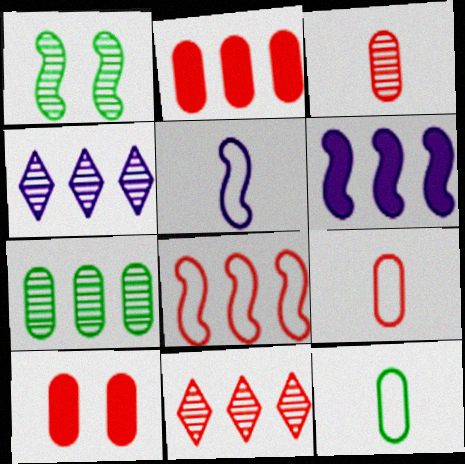[[1, 3, 4], 
[2, 8, 11]]